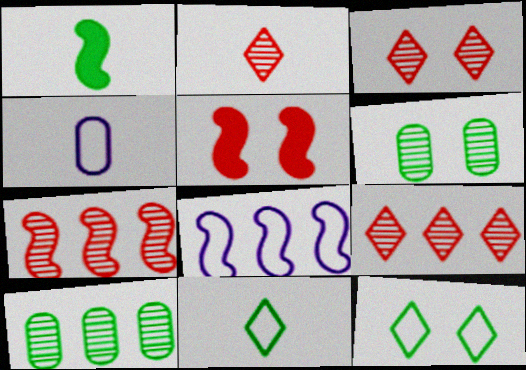[[1, 2, 4], 
[1, 10, 12], 
[2, 3, 9]]